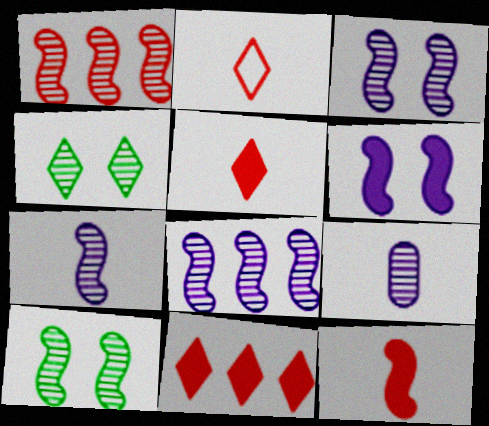[[1, 4, 9], 
[1, 7, 10], 
[3, 7, 8]]